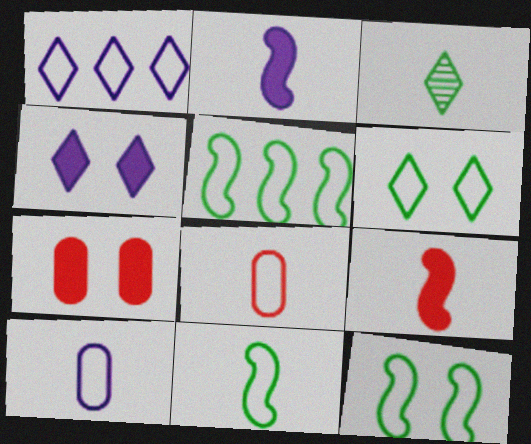[[1, 8, 12], 
[2, 3, 8], 
[3, 9, 10], 
[5, 11, 12]]